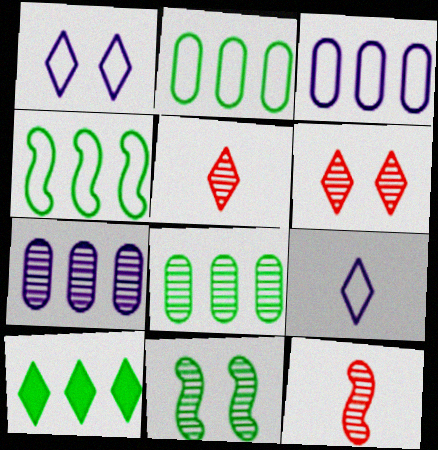[[1, 5, 10], 
[4, 8, 10], 
[5, 7, 11], 
[6, 9, 10]]